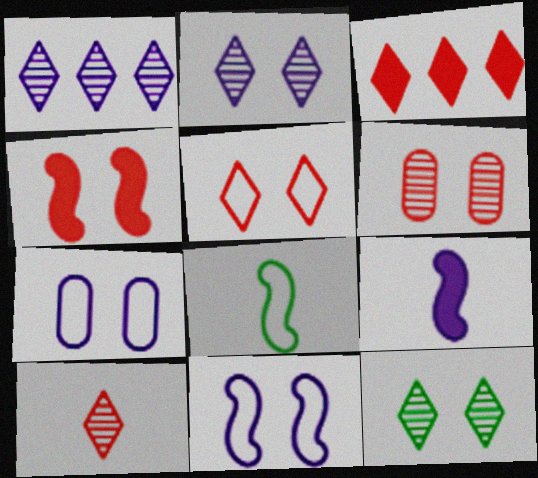[[1, 7, 9], 
[1, 10, 12], 
[3, 5, 10], 
[4, 5, 6], 
[4, 7, 12]]